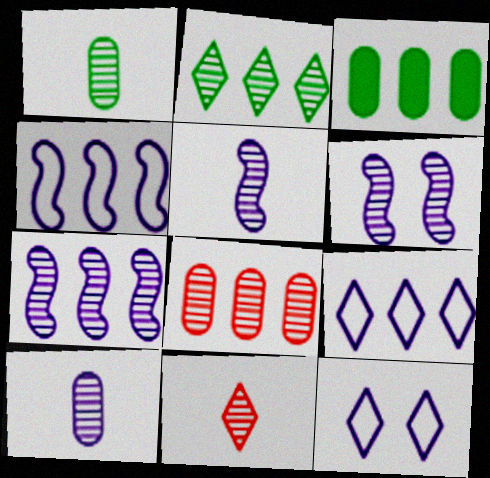[[1, 5, 11], 
[2, 7, 8], 
[5, 6, 7]]